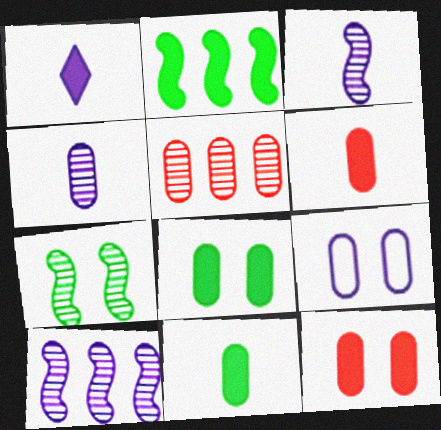[[1, 2, 12], 
[1, 9, 10], 
[5, 9, 11]]